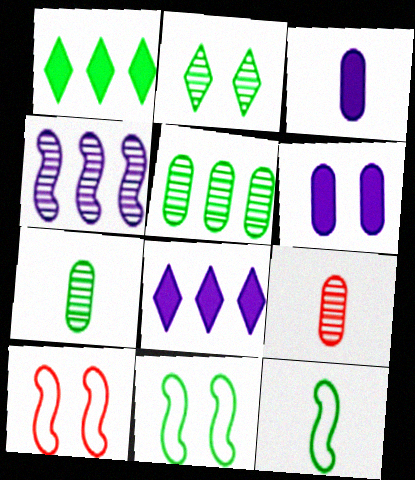[[1, 7, 11], 
[2, 4, 9], 
[2, 6, 10], 
[7, 8, 10], 
[8, 9, 11]]